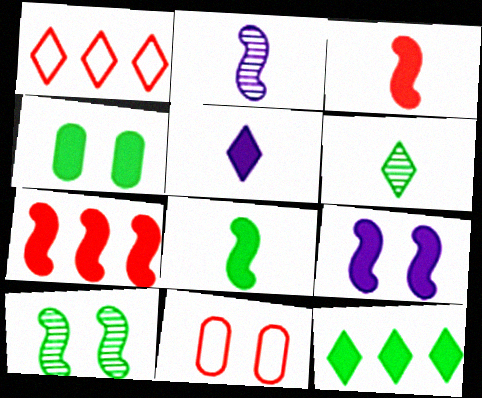[[1, 2, 4], 
[2, 11, 12], 
[4, 5, 7], 
[4, 8, 12], 
[7, 8, 9]]